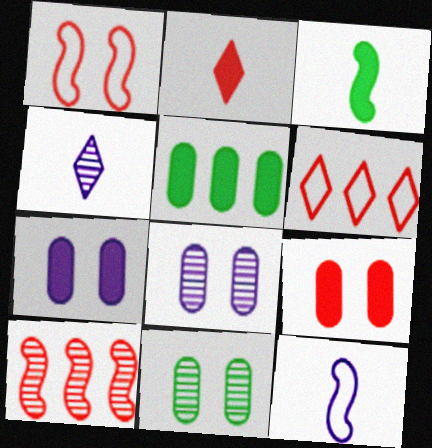[[1, 4, 5], 
[3, 6, 8], 
[4, 10, 11]]